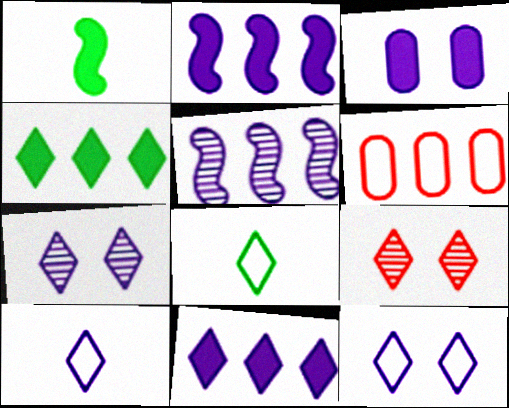[[1, 6, 7], 
[3, 5, 10], 
[4, 5, 6], 
[4, 9, 10], 
[7, 10, 11], 
[8, 9, 11]]